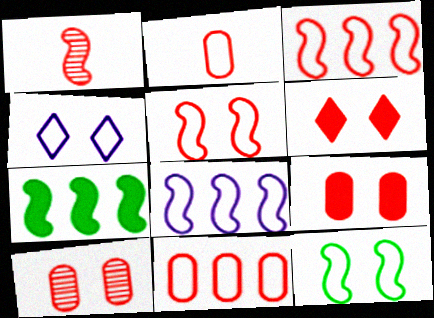[[1, 6, 11], 
[5, 6, 10]]